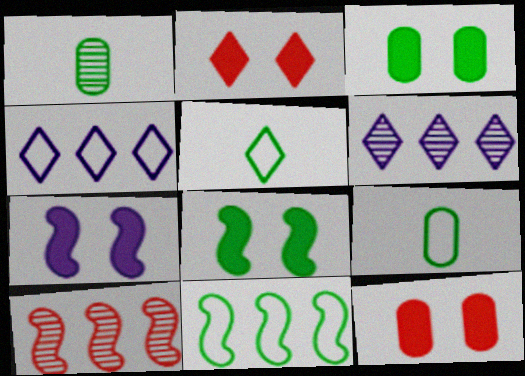[[2, 3, 7], 
[2, 5, 6]]